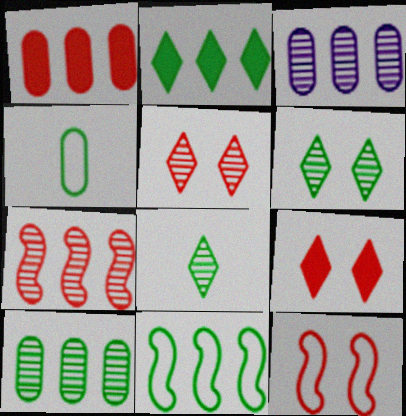[[2, 10, 11]]